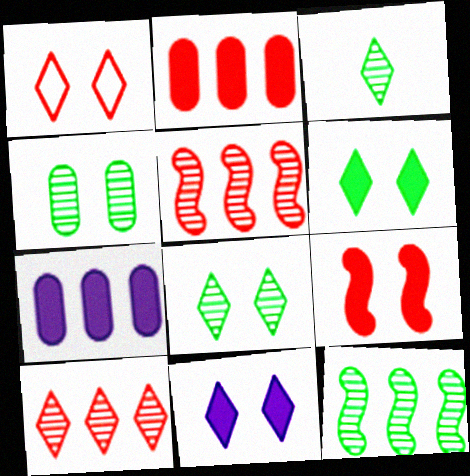[[1, 8, 11], 
[3, 4, 12]]